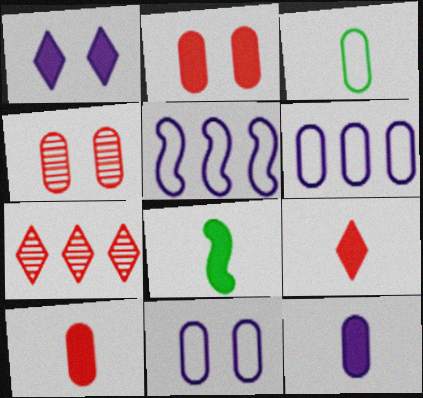[[7, 8, 11], 
[8, 9, 12]]